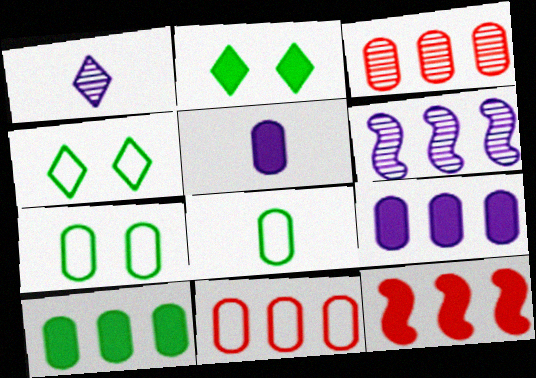[[1, 7, 12], 
[2, 5, 12], 
[3, 5, 7]]